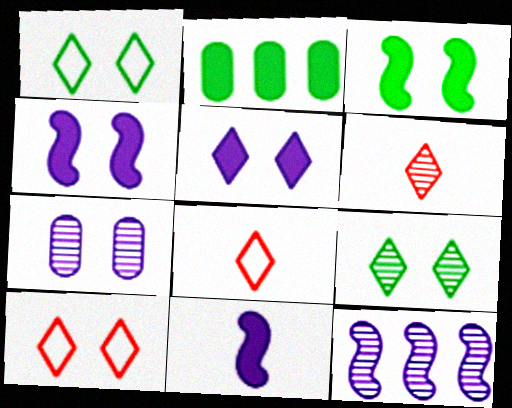[[3, 7, 10], 
[5, 9, 10]]